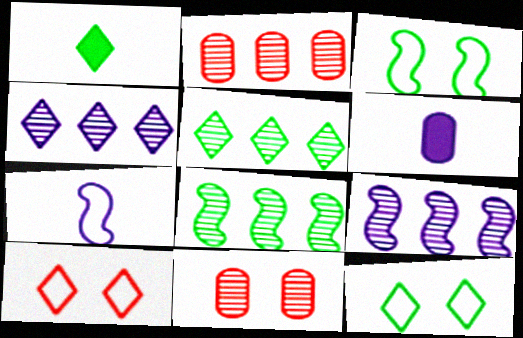[[1, 4, 10], 
[1, 5, 12], 
[2, 4, 8], 
[2, 5, 9], 
[6, 8, 10]]